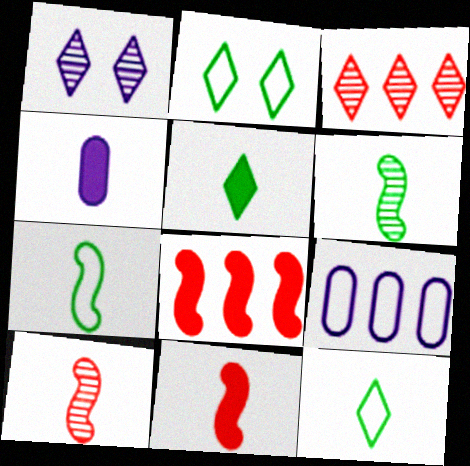[[4, 5, 11], 
[4, 10, 12]]